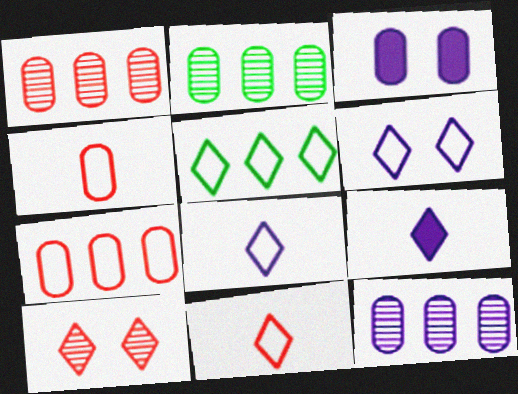[[1, 2, 12], 
[2, 3, 4], 
[5, 6, 11], 
[5, 9, 10]]